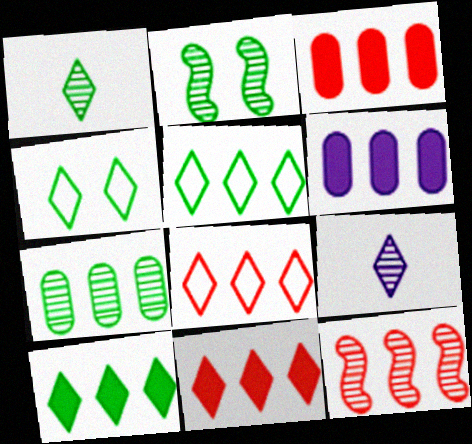[[1, 2, 7], 
[1, 4, 10], 
[3, 8, 12], 
[4, 9, 11], 
[5, 6, 12]]